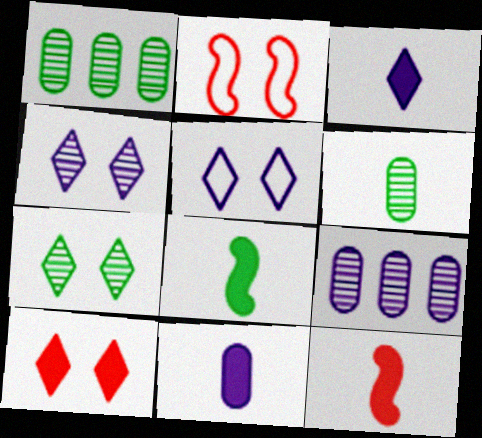[[1, 2, 3], 
[1, 5, 12], 
[5, 7, 10]]